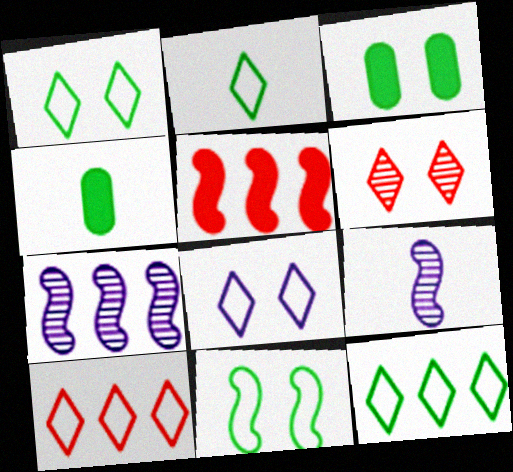[[1, 2, 12], 
[2, 8, 10], 
[3, 9, 10], 
[5, 9, 11]]